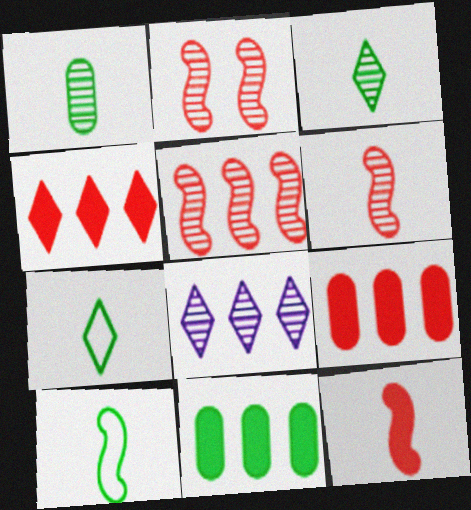[[1, 2, 8], 
[2, 5, 6]]